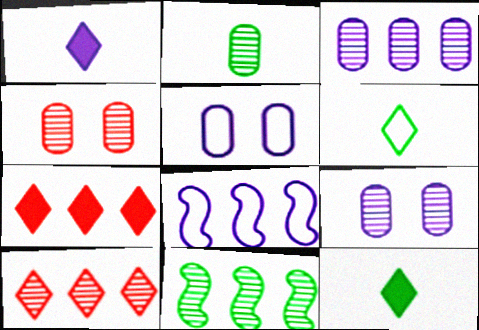[[1, 8, 9], 
[2, 3, 4], 
[3, 10, 11], 
[4, 8, 12]]